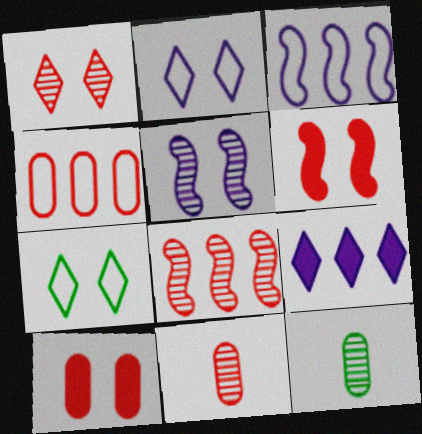[[1, 8, 11], 
[4, 10, 11], 
[5, 7, 10]]